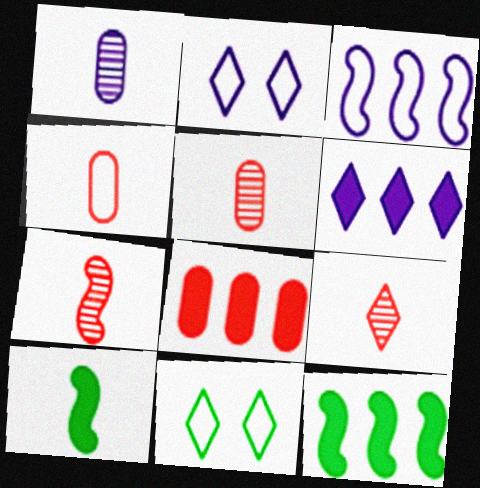[[2, 5, 12], 
[3, 4, 11], 
[5, 7, 9], 
[6, 8, 12], 
[6, 9, 11]]